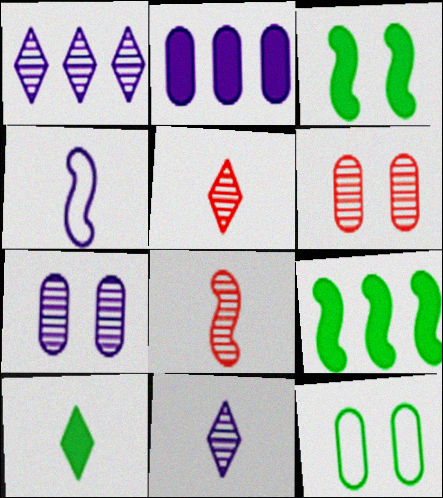[]